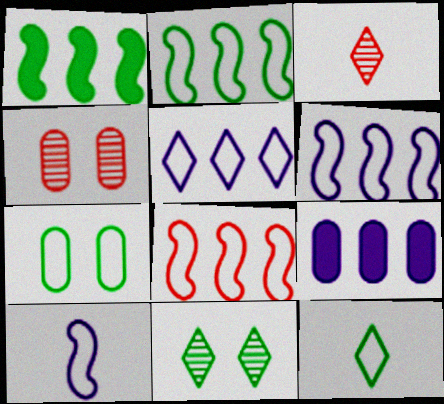[[2, 6, 8], 
[2, 7, 12]]